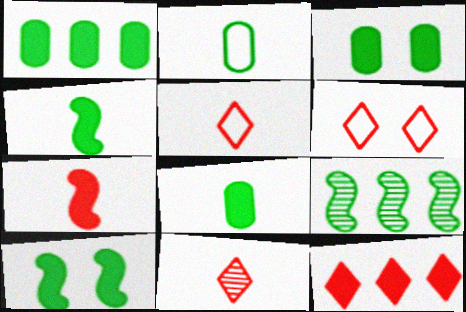[[1, 3, 8], 
[6, 11, 12]]